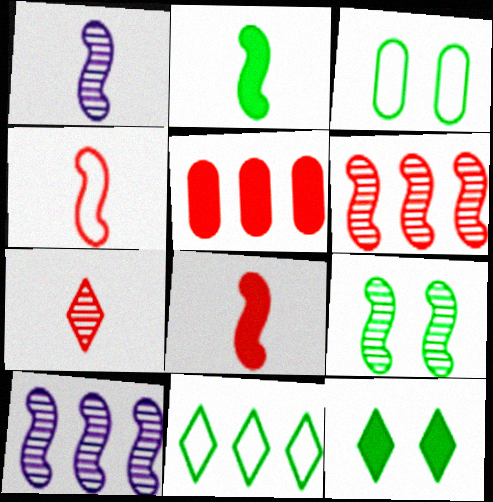[[1, 2, 4], 
[1, 6, 9], 
[3, 9, 12], 
[5, 10, 11]]